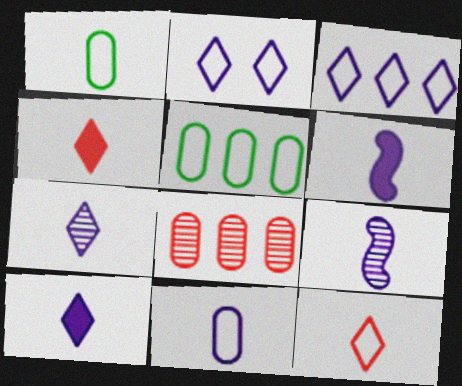[[1, 4, 9], 
[6, 7, 11], 
[9, 10, 11]]